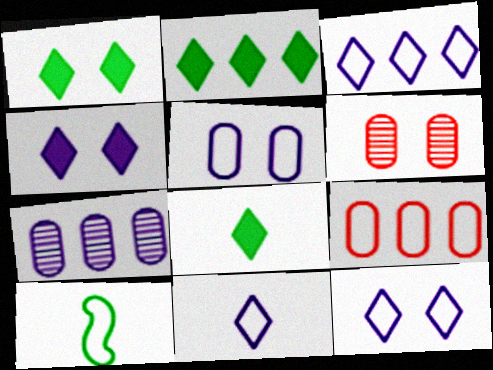[[1, 2, 8], 
[3, 11, 12], 
[9, 10, 12]]